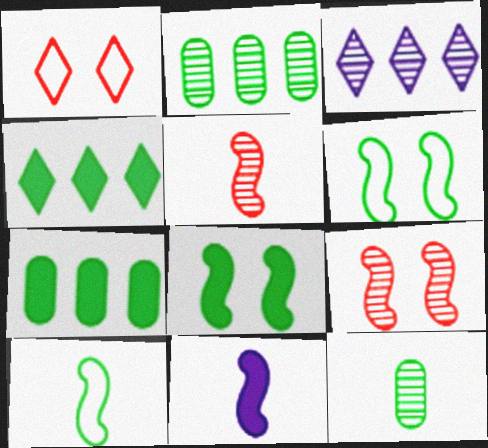[[1, 2, 11], 
[3, 9, 12], 
[4, 6, 12], 
[5, 10, 11]]